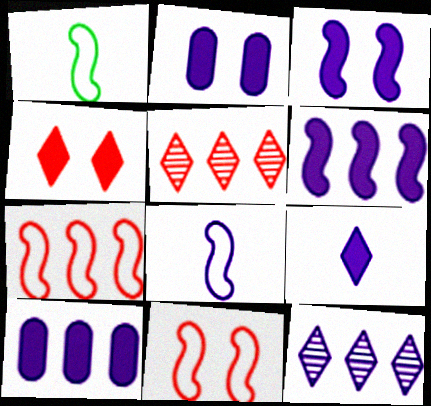[[1, 2, 5], 
[2, 6, 9], 
[2, 8, 12], 
[3, 9, 10]]